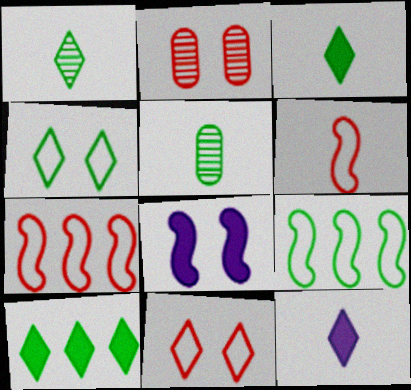[[1, 4, 10], 
[2, 4, 8], 
[2, 9, 12], 
[5, 6, 12]]